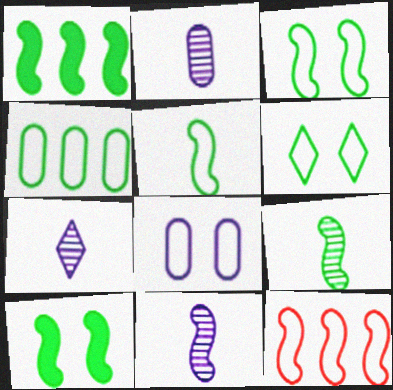[[1, 3, 9], 
[2, 7, 11], 
[4, 5, 6], 
[10, 11, 12]]